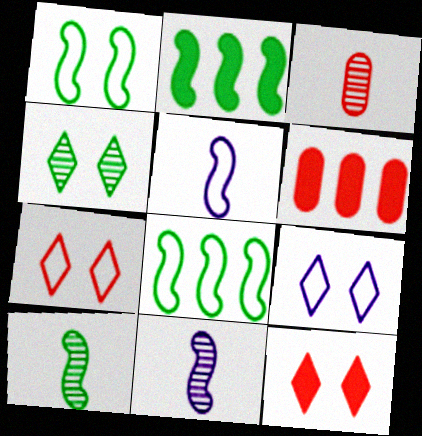[[1, 2, 10], 
[2, 3, 9], 
[4, 5, 6], 
[4, 9, 12], 
[6, 9, 10]]